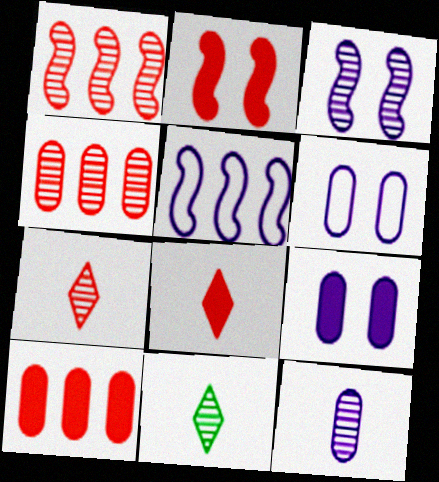[[2, 8, 10], 
[3, 4, 11]]